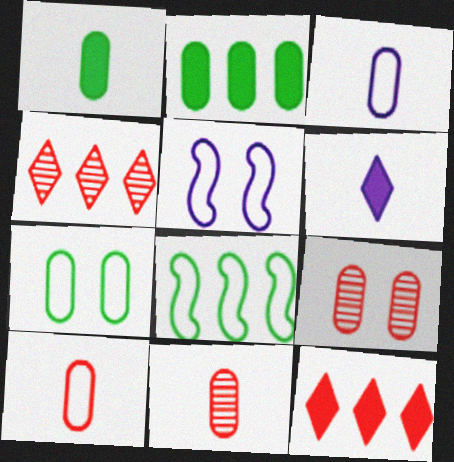[[1, 3, 11], 
[1, 4, 5], 
[2, 3, 9], 
[6, 8, 9]]